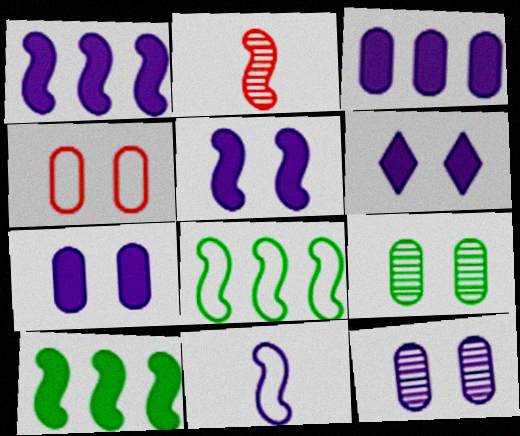[[2, 5, 8], 
[4, 7, 9], 
[5, 6, 7]]